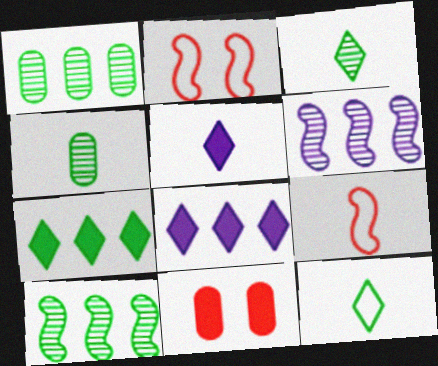[[1, 2, 5], 
[2, 4, 8], 
[4, 5, 9], 
[6, 11, 12]]